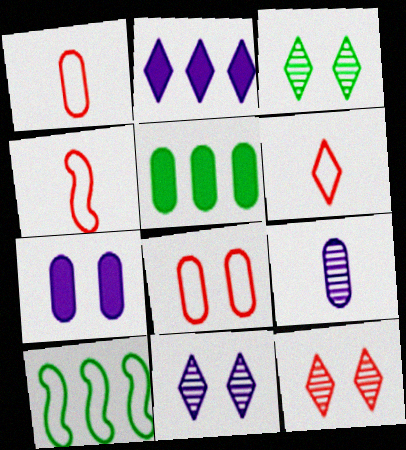[[1, 4, 6], 
[2, 3, 6], 
[3, 11, 12], 
[4, 5, 11], 
[5, 8, 9]]